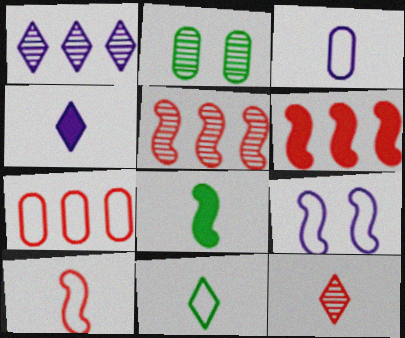[[3, 8, 12], 
[3, 10, 11], 
[4, 11, 12], 
[5, 8, 9], 
[7, 9, 11]]